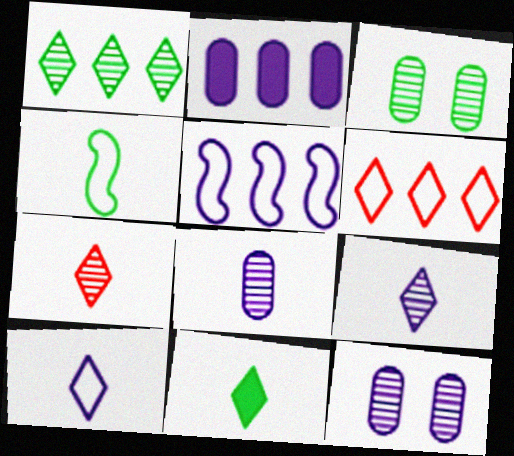[[7, 10, 11]]